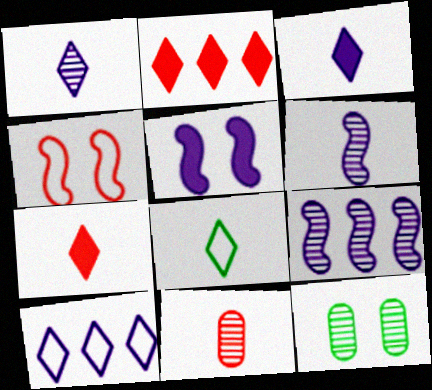[[1, 7, 8], 
[2, 4, 11]]